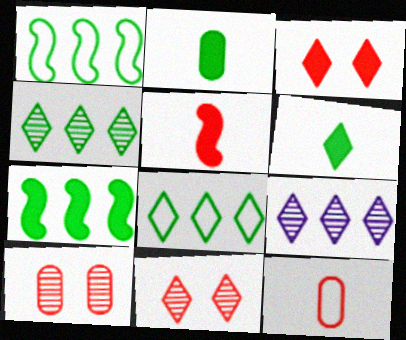[]